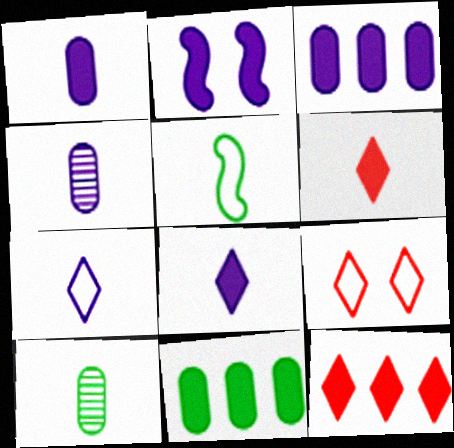[[2, 3, 8], 
[2, 6, 11], 
[4, 5, 6]]